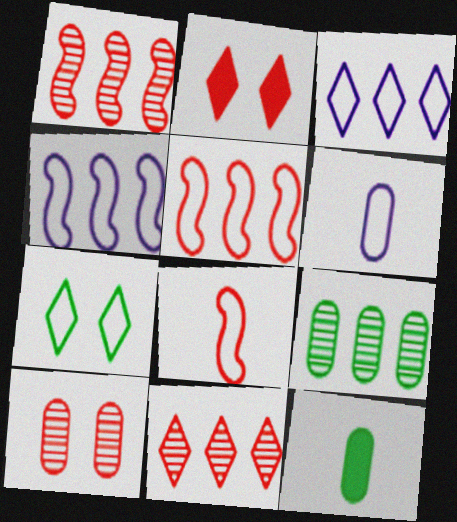[[5, 6, 7]]